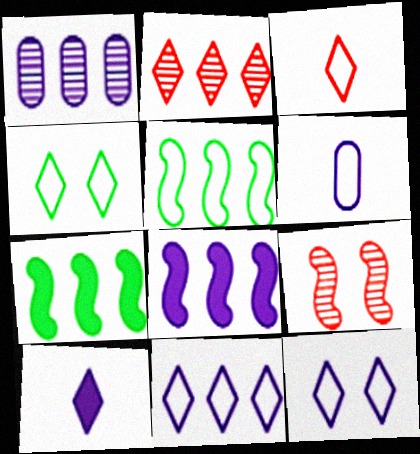[[1, 8, 11], 
[2, 4, 10], 
[3, 4, 11]]